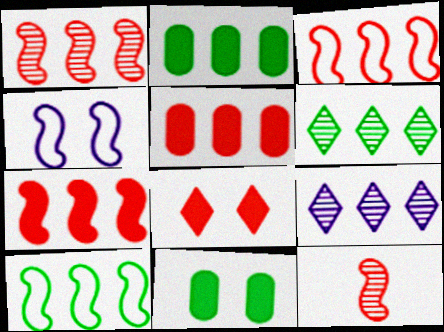[[1, 3, 7], 
[2, 3, 9], 
[2, 6, 10], 
[5, 9, 10]]